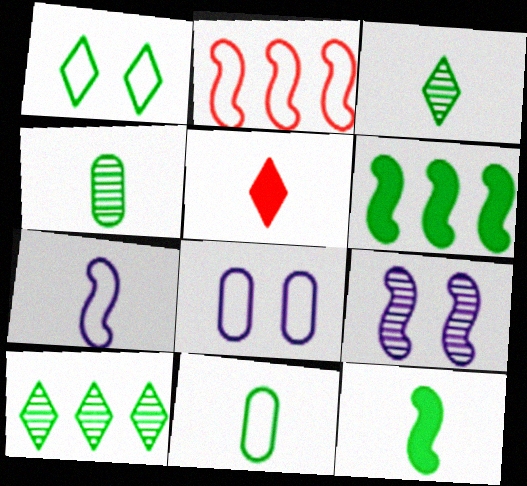[[1, 4, 6], 
[2, 9, 12], 
[3, 11, 12], 
[4, 5, 7]]